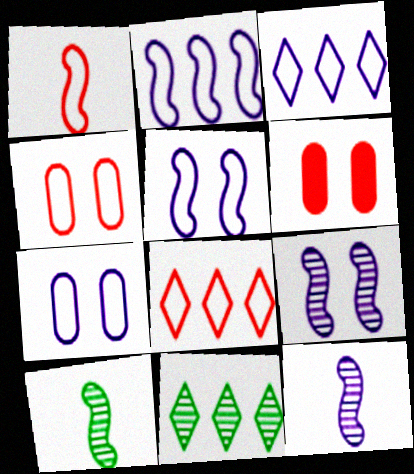[[1, 4, 8], 
[3, 6, 10]]